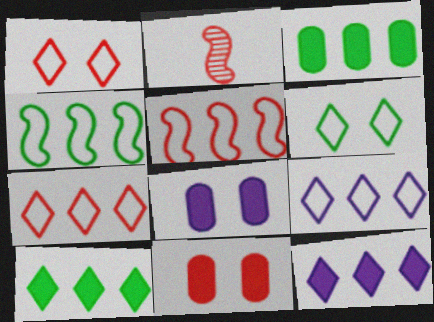[[2, 7, 11]]